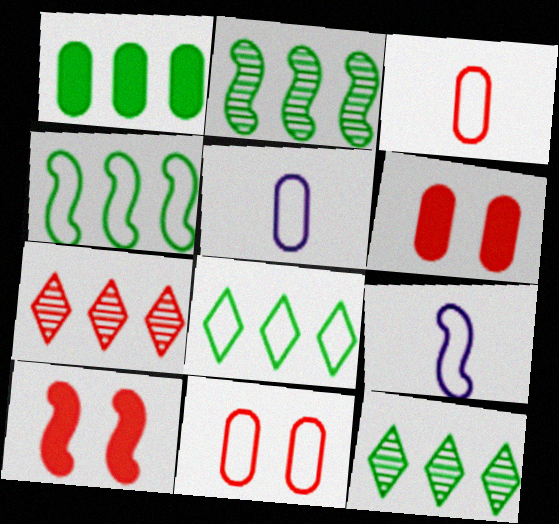[[1, 2, 8], 
[1, 4, 12], 
[2, 9, 10], 
[3, 7, 10], 
[5, 10, 12], 
[6, 9, 12], 
[8, 9, 11]]